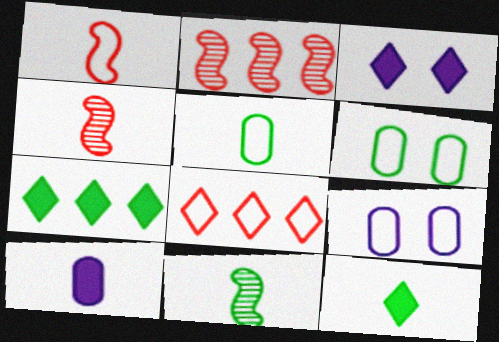[[2, 3, 5], 
[2, 9, 12], 
[4, 7, 9], 
[5, 11, 12], 
[6, 7, 11]]